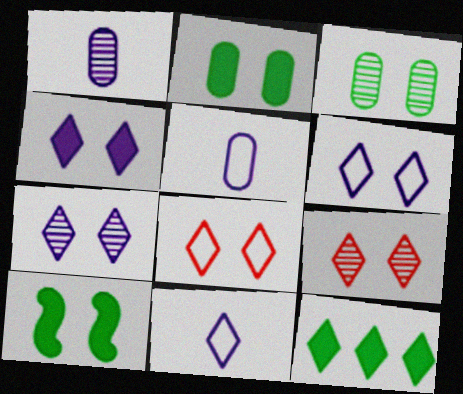[[4, 6, 7], 
[9, 11, 12]]